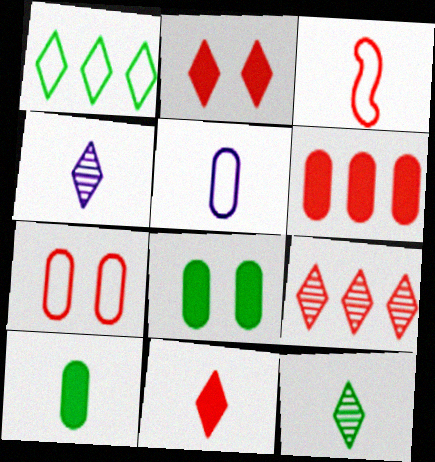[[1, 2, 4], 
[3, 4, 10]]